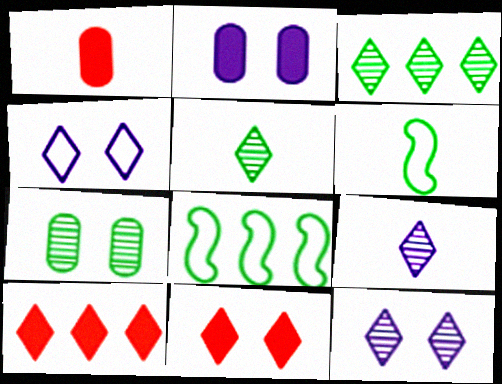[[1, 6, 9], 
[1, 8, 12], 
[4, 5, 10]]